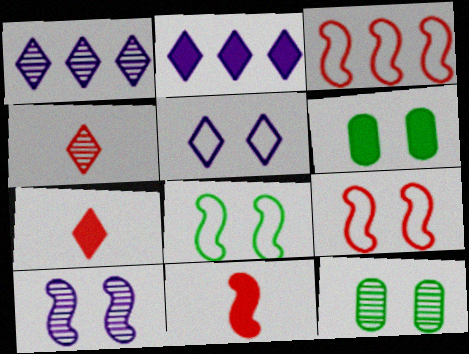[[2, 6, 11]]